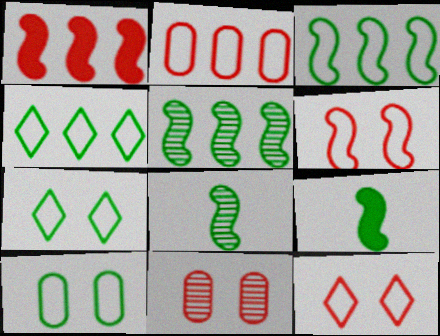[]